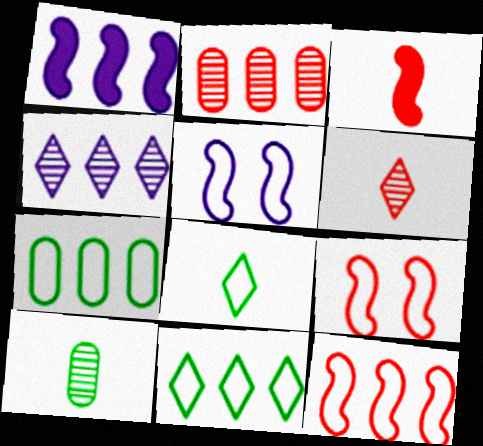[[1, 2, 11]]